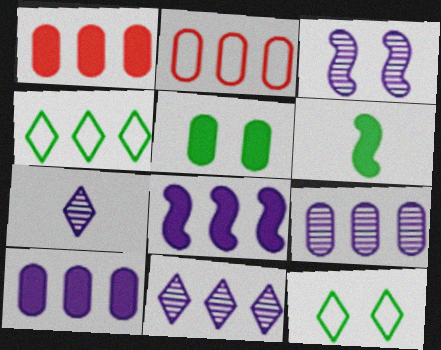[[3, 7, 9]]